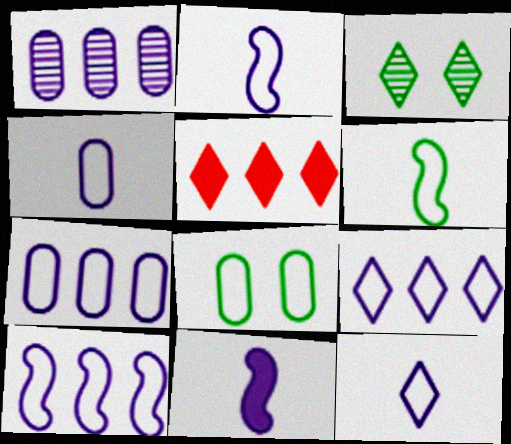[[2, 4, 12], 
[3, 5, 12], 
[7, 9, 10]]